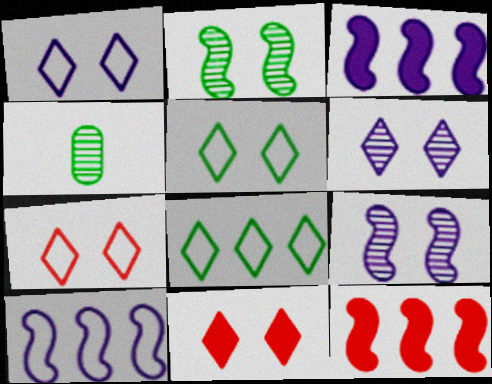[[1, 4, 12], 
[1, 5, 7], 
[3, 4, 7], 
[4, 10, 11], 
[5, 6, 11]]